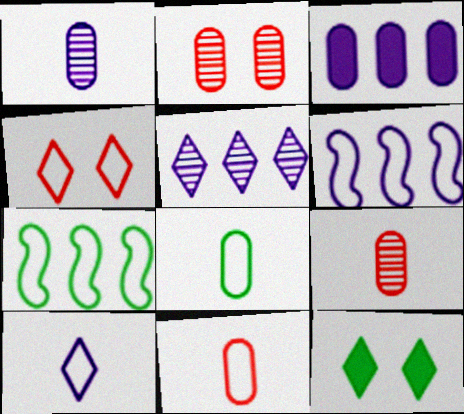[[2, 3, 8], 
[3, 5, 6], 
[4, 6, 8], 
[6, 9, 12]]